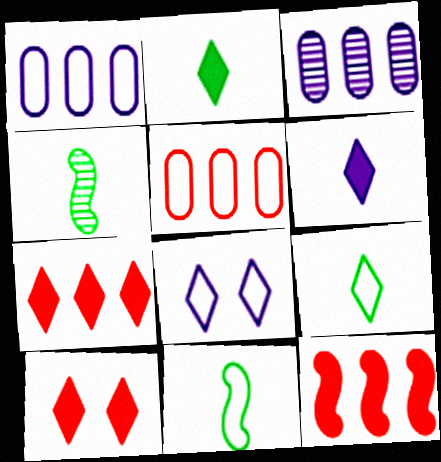[[1, 4, 10], 
[3, 10, 11], 
[5, 8, 11]]